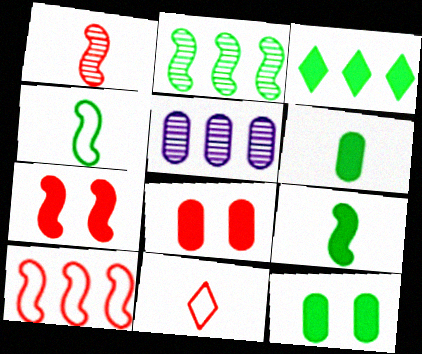[[1, 7, 10], 
[3, 5, 10], 
[3, 9, 12]]